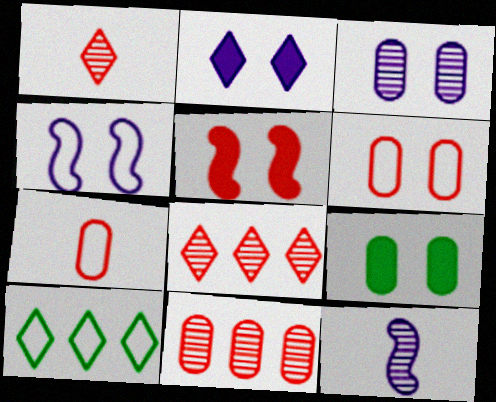[[1, 2, 10], 
[2, 3, 4], 
[2, 5, 9], 
[3, 6, 9], 
[4, 7, 10], 
[5, 7, 8]]